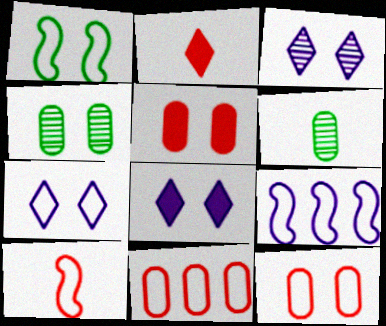[[1, 3, 5], 
[1, 7, 12], 
[1, 9, 10], 
[2, 4, 9], 
[3, 7, 8]]